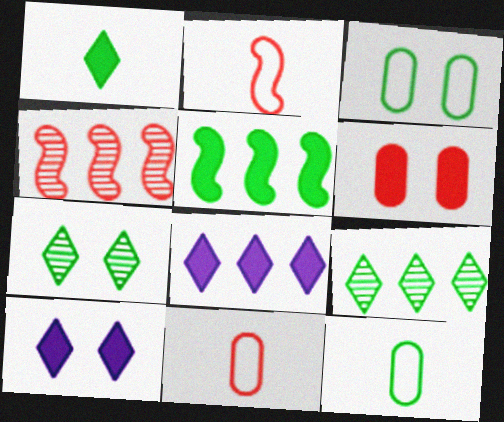[[4, 10, 12], 
[5, 7, 12]]